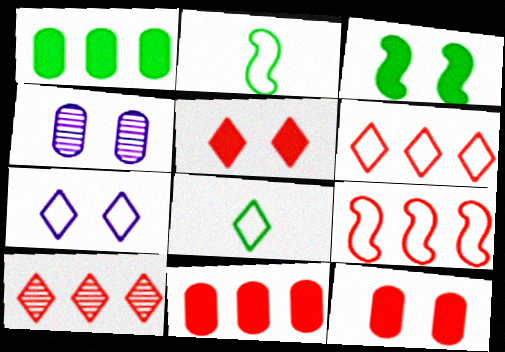[[6, 7, 8], 
[9, 10, 11]]